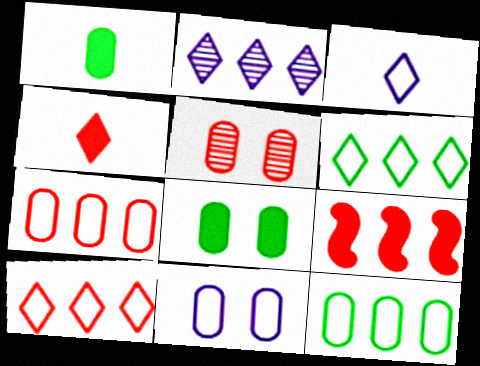[[2, 9, 12], 
[5, 8, 11]]